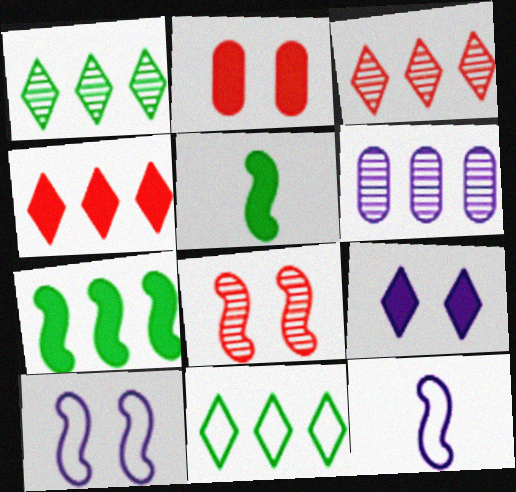[[1, 2, 12], 
[6, 9, 12], 
[7, 8, 12]]